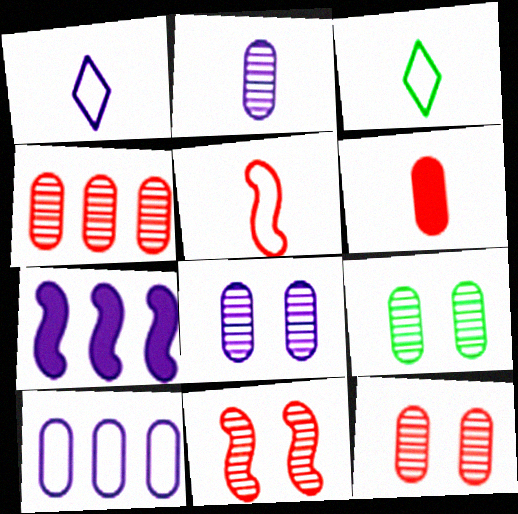[[1, 7, 8], 
[2, 4, 9], 
[3, 7, 12], 
[6, 9, 10], 
[8, 9, 12]]